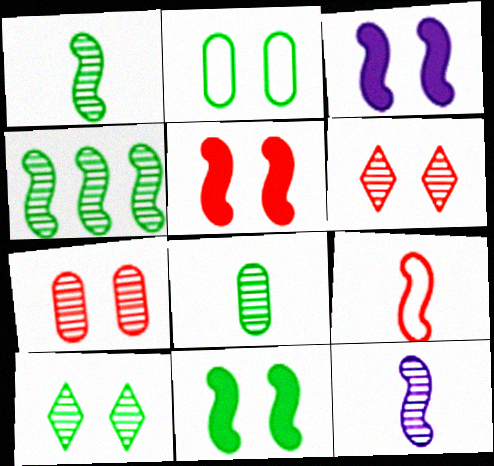[[2, 3, 6], 
[2, 10, 11], 
[3, 4, 9], 
[3, 5, 11], 
[4, 8, 10]]